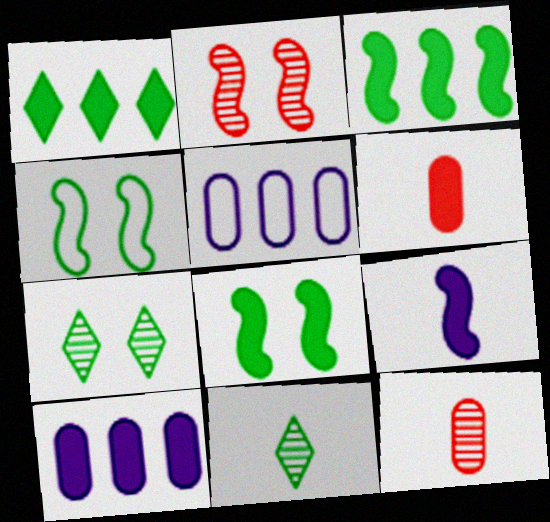[]